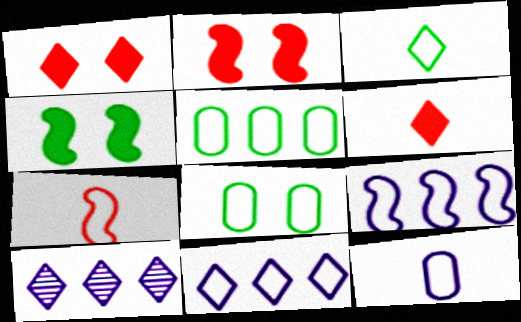[[1, 3, 10], 
[3, 7, 12], 
[7, 8, 11]]